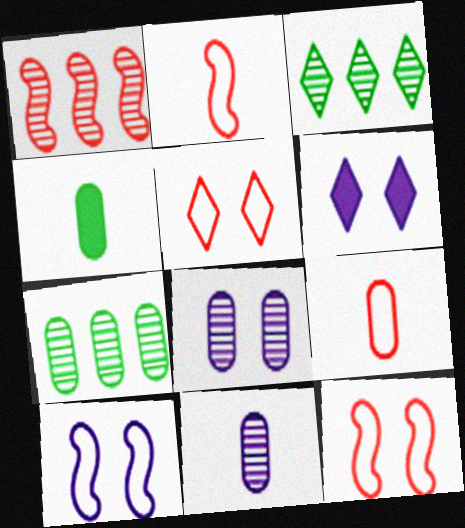[[2, 6, 7], 
[4, 9, 11], 
[6, 8, 10]]